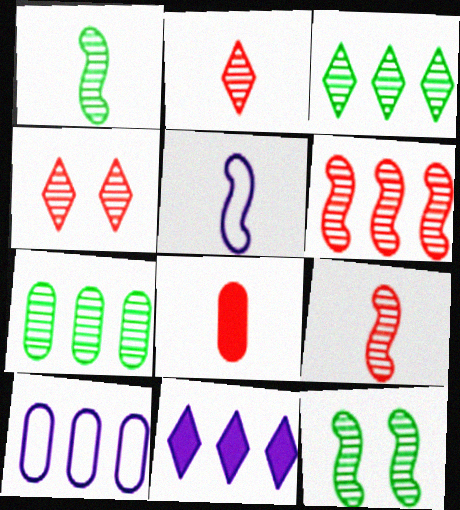[]